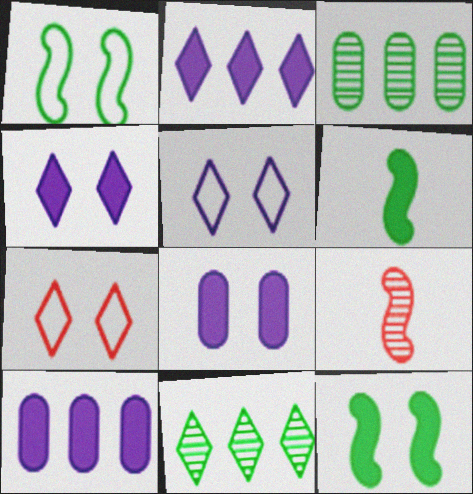[]